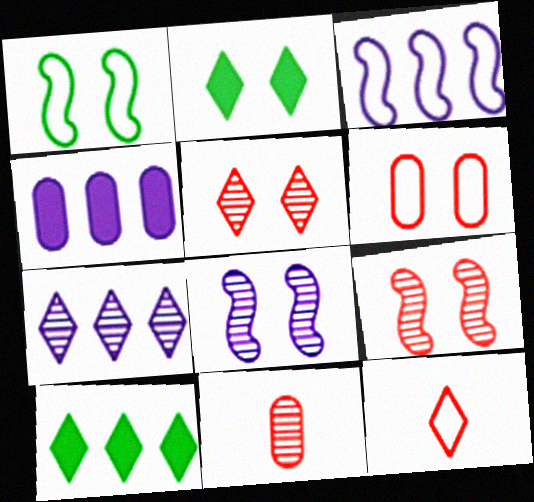[[2, 3, 11], 
[2, 6, 8], 
[2, 7, 12], 
[3, 4, 7]]